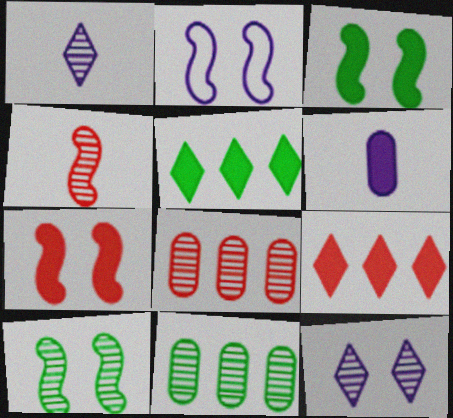[[1, 8, 10], 
[2, 7, 10], 
[3, 6, 9], 
[4, 11, 12], 
[5, 6, 7]]